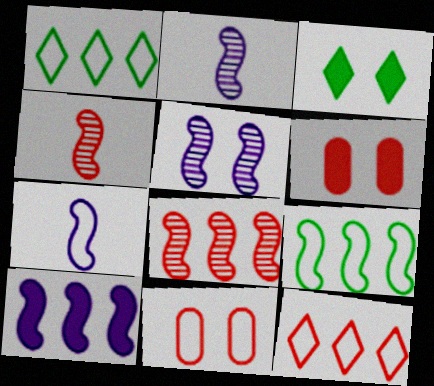[[1, 2, 6], 
[1, 7, 11], 
[3, 5, 11], 
[4, 6, 12], 
[5, 7, 10], 
[8, 9, 10]]